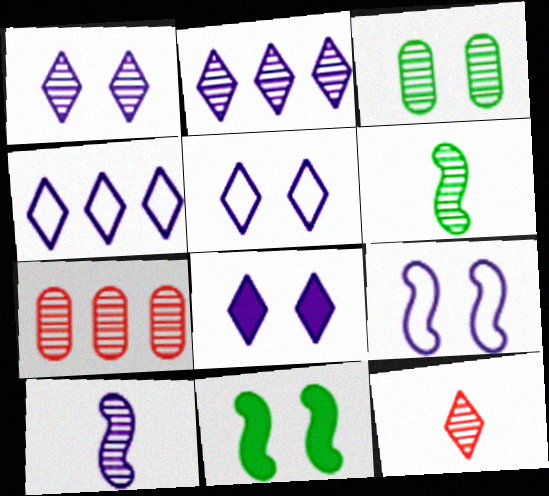[[1, 5, 8], 
[1, 6, 7]]